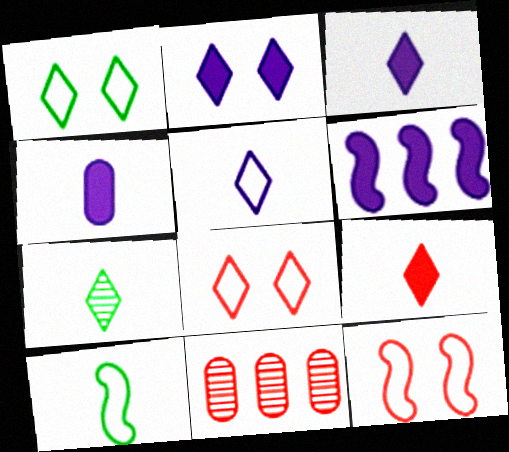[[2, 4, 6], 
[2, 10, 11], 
[5, 7, 9], 
[9, 11, 12]]